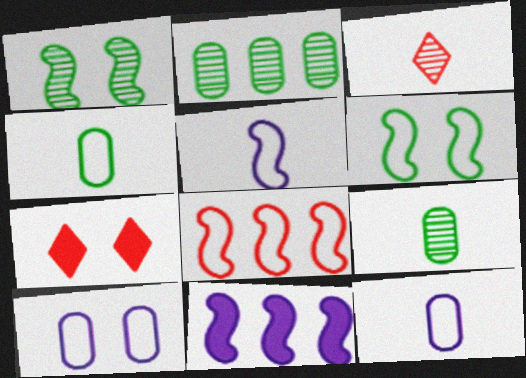[[1, 7, 10], 
[2, 5, 7], 
[5, 6, 8]]